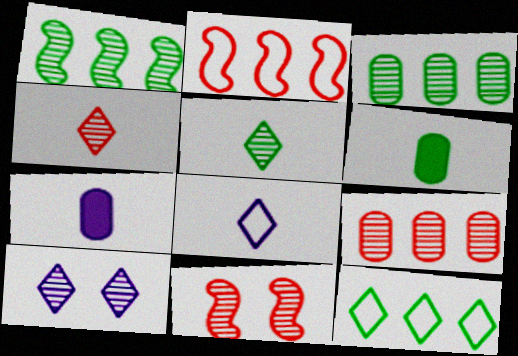[[2, 6, 10], 
[4, 9, 11], 
[7, 11, 12]]